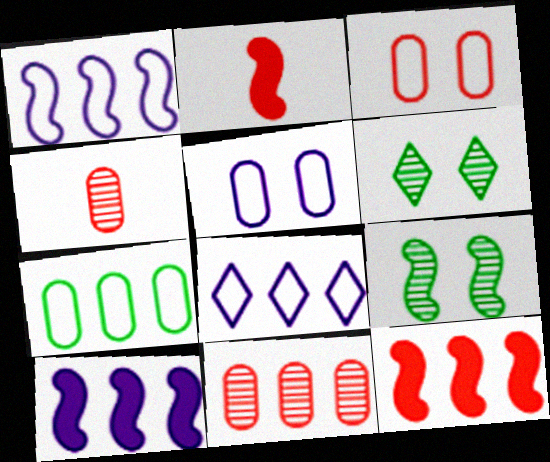[[1, 2, 9]]